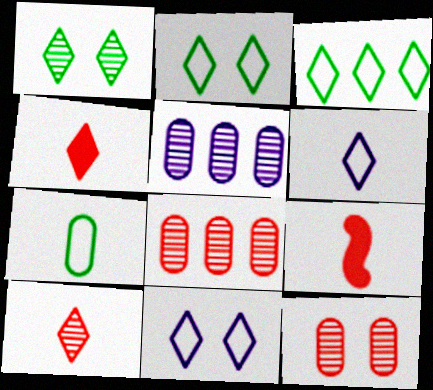[[2, 5, 9]]